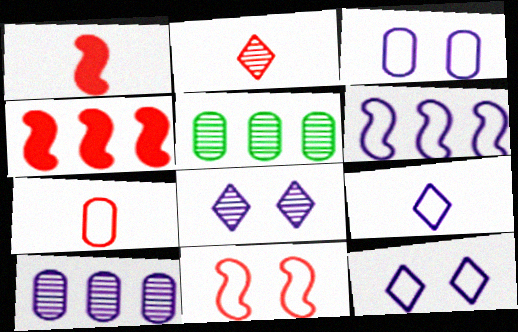[[1, 2, 7], 
[1, 5, 12], 
[3, 6, 9]]